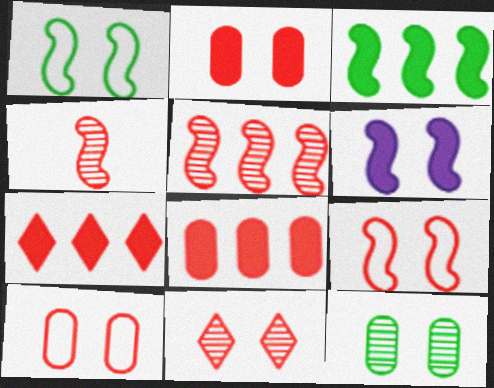[[2, 9, 11], 
[4, 7, 10]]